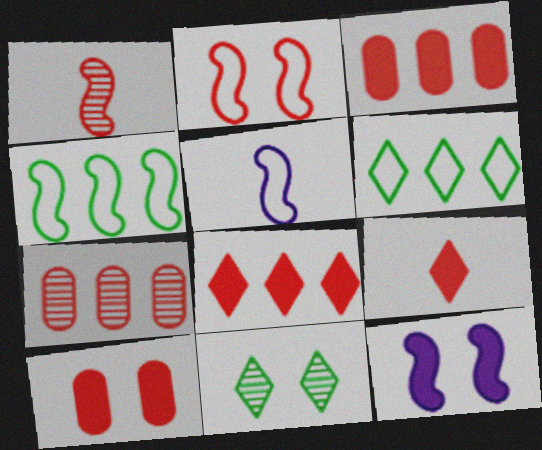[[1, 4, 12], 
[2, 4, 5], 
[2, 7, 9], 
[3, 5, 11]]